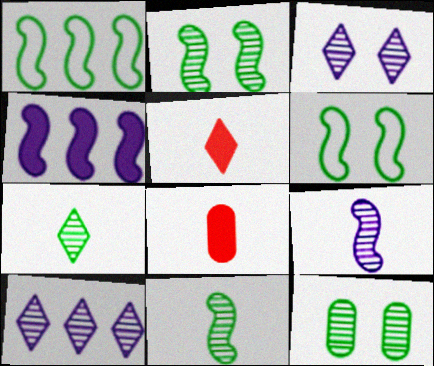[[1, 3, 8], 
[6, 8, 10]]